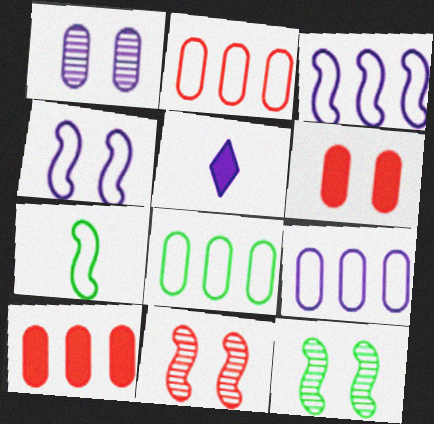[[1, 3, 5], 
[2, 5, 12], 
[2, 8, 9], 
[5, 8, 11]]